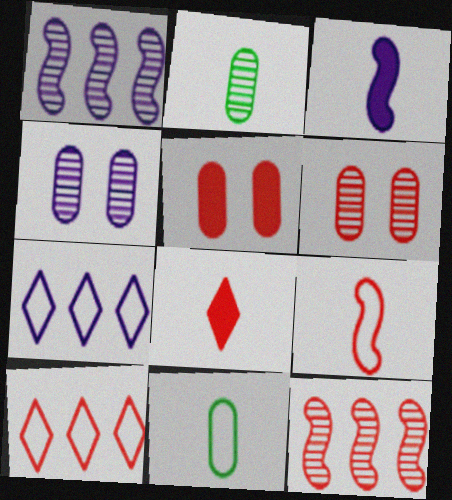[[3, 4, 7]]